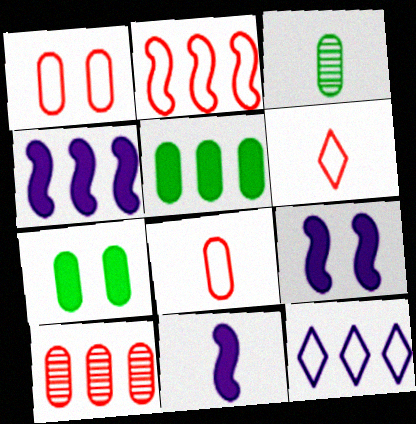[[1, 2, 6], 
[3, 6, 11], 
[4, 9, 11]]